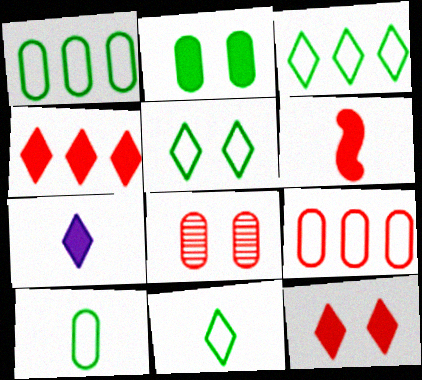[[3, 5, 11]]